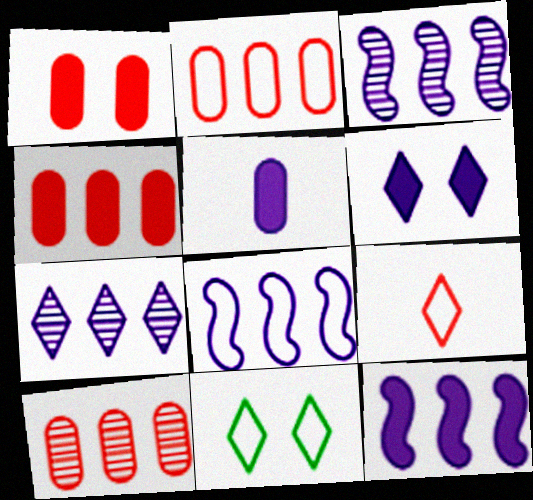[[2, 4, 10], 
[3, 8, 12], 
[5, 6, 12]]